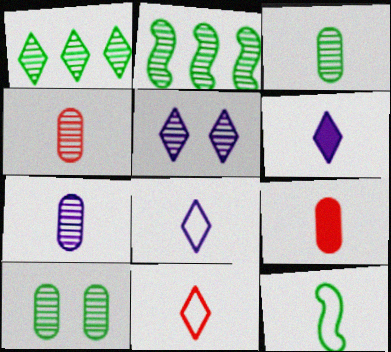[[2, 4, 5], 
[3, 4, 7], 
[4, 6, 12]]